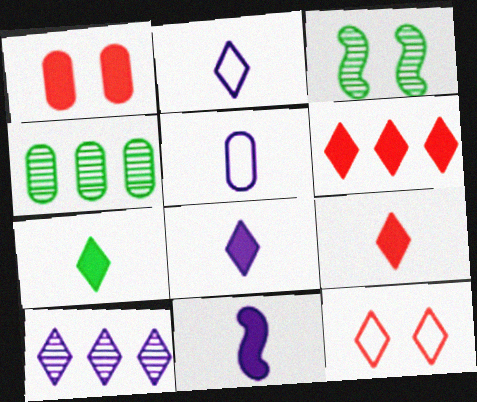[[1, 4, 5], 
[3, 5, 6], 
[4, 11, 12], 
[7, 8, 9], 
[7, 10, 12]]